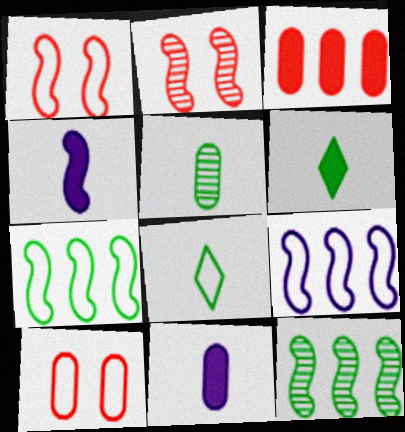[[1, 4, 12], 
[2, 4, 7], 
[8, 9, 10]]